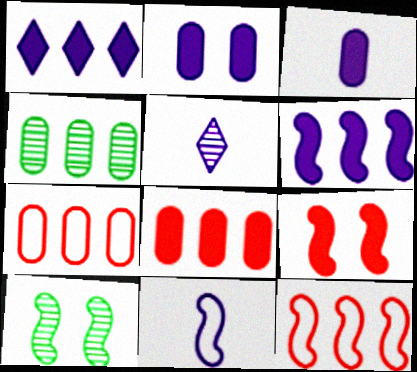[[1, 4, 12], 
[3, 5, 11]]